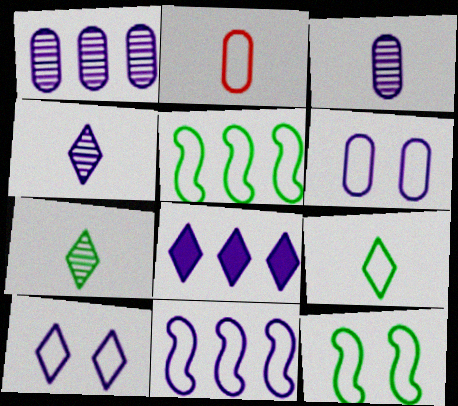[[1, 8, 11], 
[2, 5, 10], 
[4, 8, 10]]